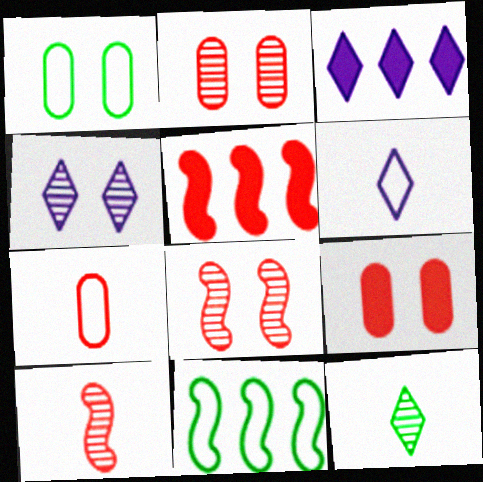[[1, 3, 10], 
[3, 4, 6]]